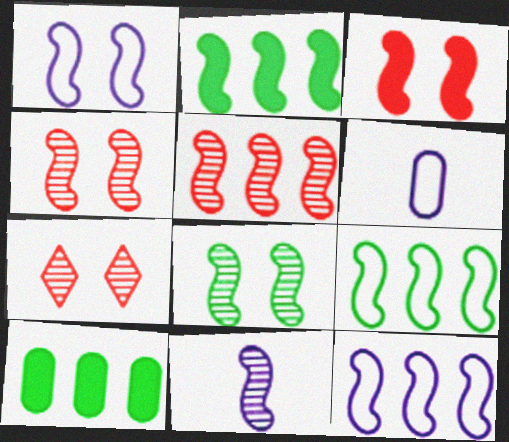[[1, 3, 8], 
[2, 5, 12], 
[2, 6, 7], 
[3, 9, 11], 
[5, 8, 11]]